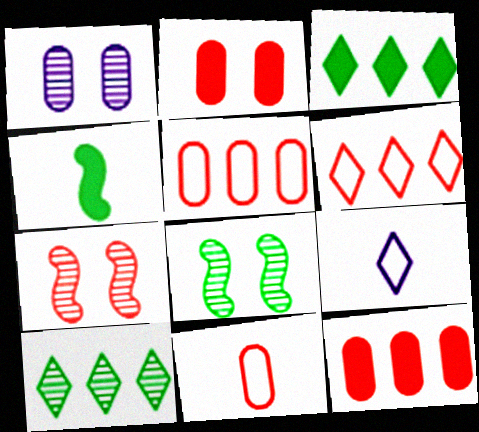[[1, 4, 6], 
[8, 9, 12]]